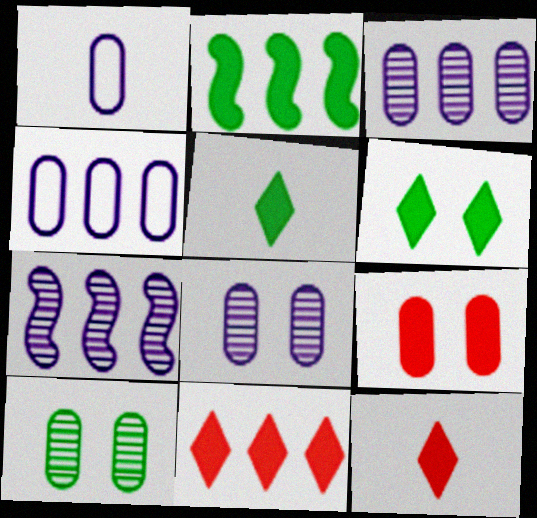[]